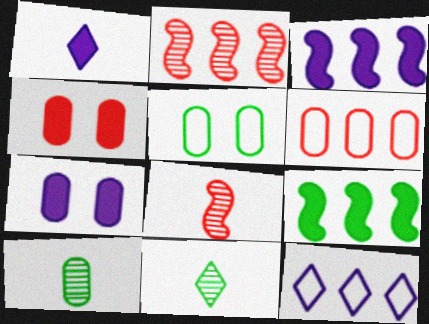[[1, 2, 5], 
[1, 3, 7], 
[1, 4, 9], 
[5, 9, 11], 
[6, 7, 10]]